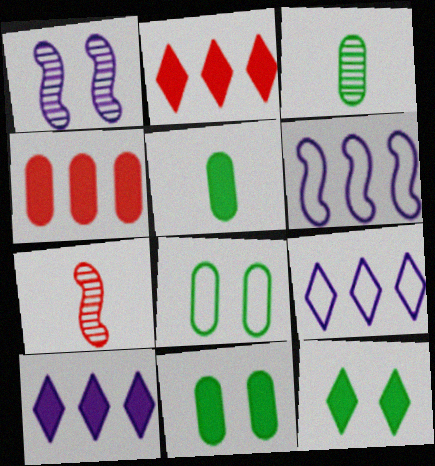[[7, 8, 10], 
[7, 9, 11]]